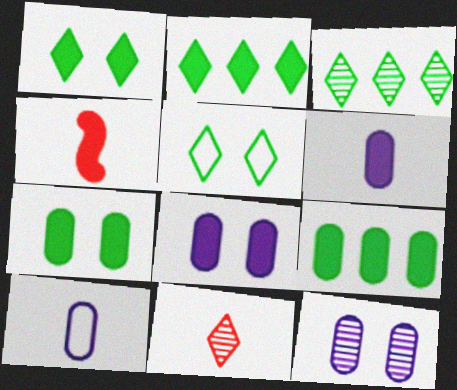[[2, 4, 8]]